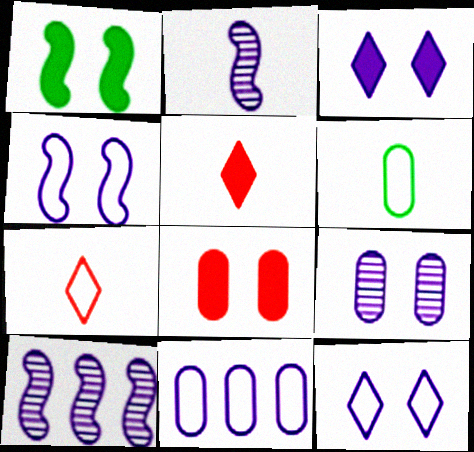[[1, 3, 8], 
[2, 3, 11], 
[2, 5, 6], 
[3, 4, 9]]